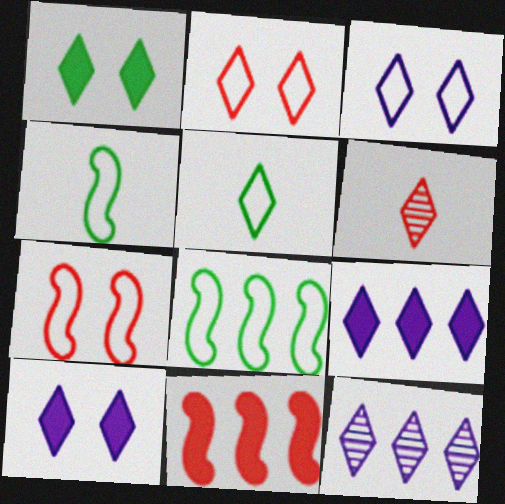[]